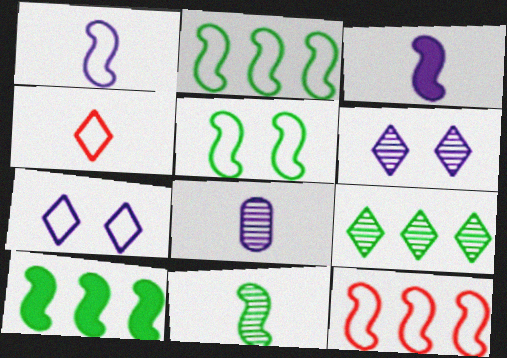[[1, 5, 12], 
[5, 10, 11]]